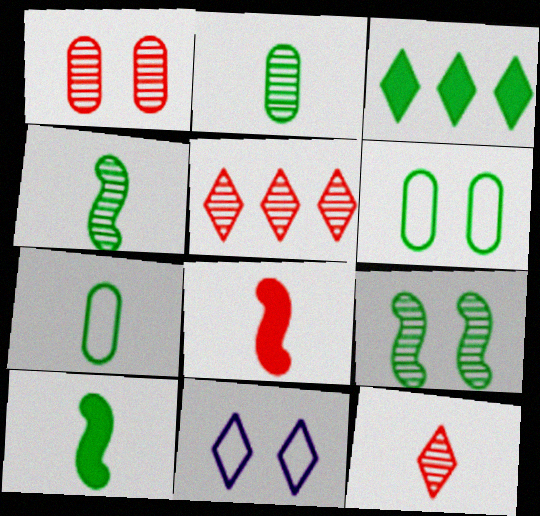[[3, 4, 6], 
[3, 7, 9], 
[3, 11, 12]]